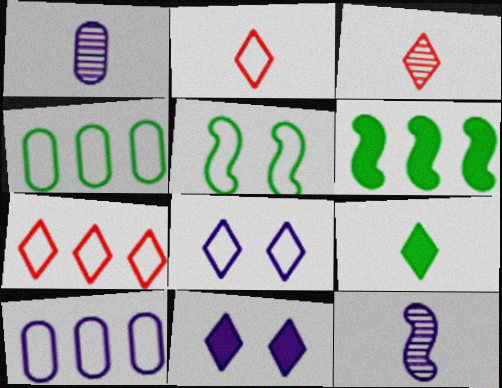[[2, 5, 10], 
[10, 11, 12]]